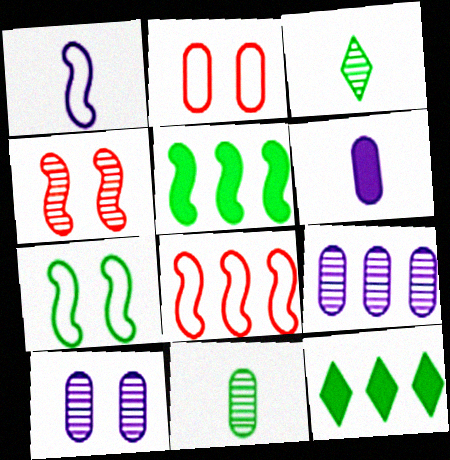[[1, 4, 5], 
[1, 7, 8], 
[3, 4, 9], 
[7, 11, 12], 
[8, 9, 12]]